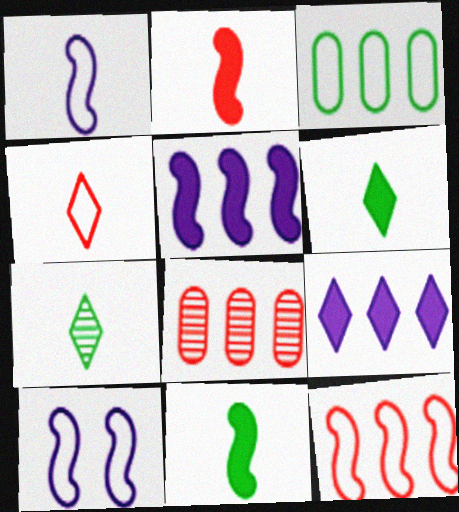[[3, 4, 10], 
[6, 8, 10]]